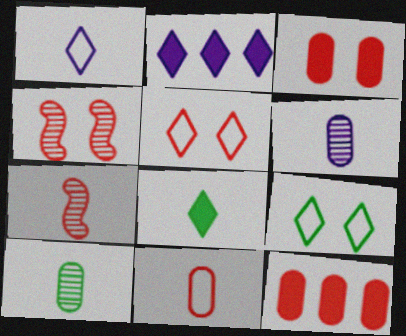[[3, 4, 5], 
[5, 7, 12]]